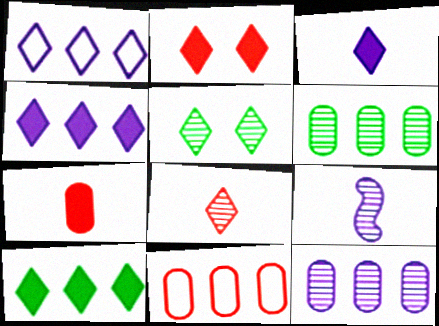[[2, 3, 10]]